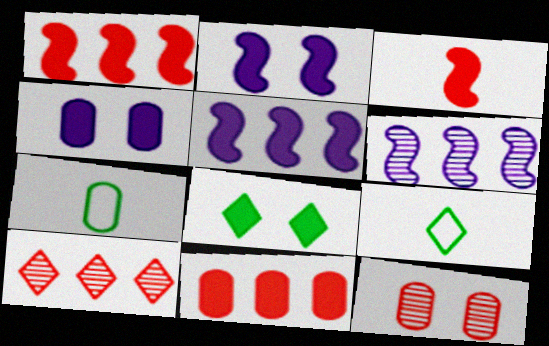[[2, 7, 10], 
[5, 9, 12]]